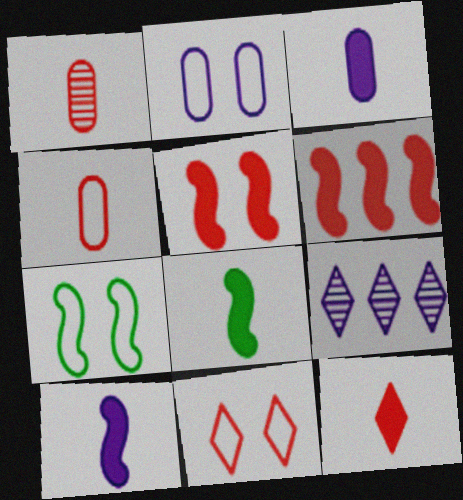[[1, 6, 11], 
[2, 7, 11], 
[2, 9, 10], 
[3, 8, 12]]